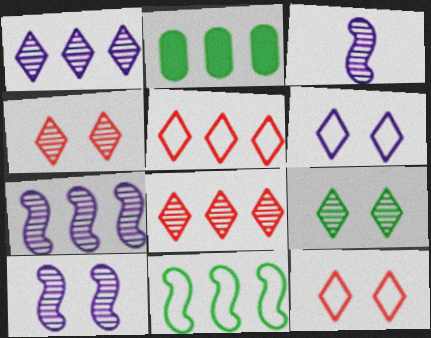[[2, 3, 12], 
[2, 5, 7], 
[3, 7, 10]]